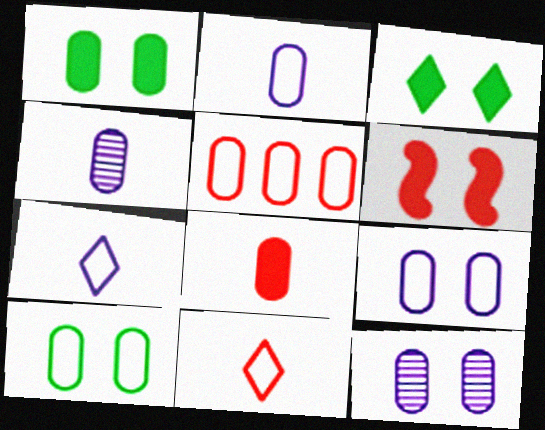[[1, 4, 5], 
[2, 5, 10]]